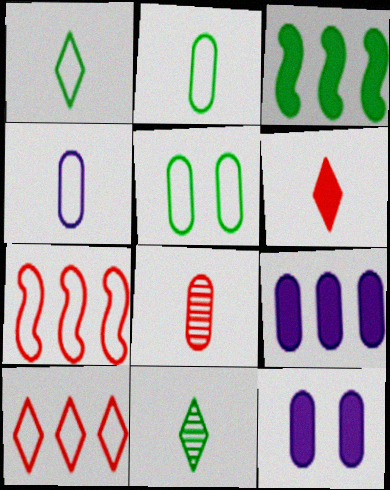[[3, 5, 11], 
[3, 6, 12], 
[5, 8, 9], 
[7, 11, 12]]